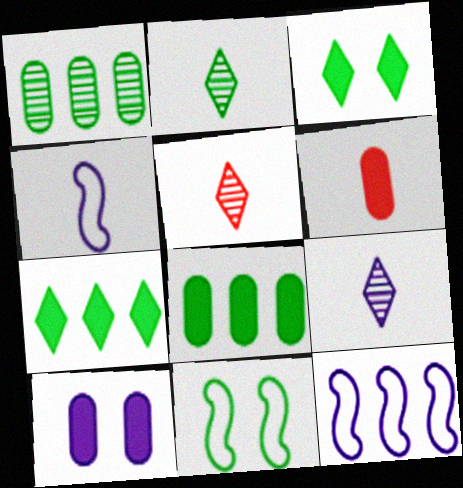[[2, 4, 6], 
[2, 5, 9], 
[2, 8, 11], 
[6, 8, 10], 
[9, 10, 12]]